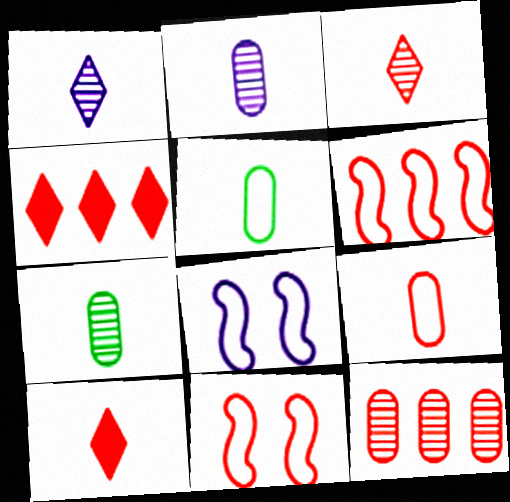[[4, 6, 12], 
[4, 7, 8], 
[10, 11, 12]]